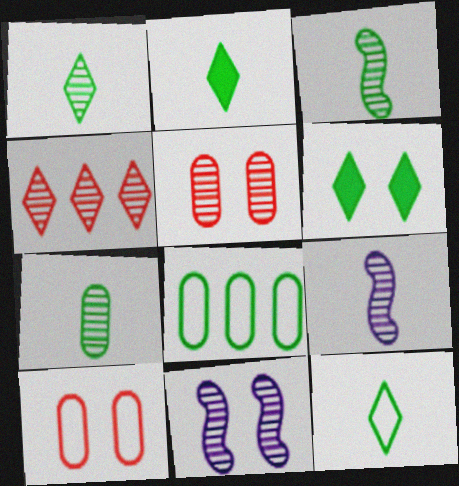[[1, 2, 12], 
[1, 3, 7], 
[3, 6, 8], 
[4, 7, 11], 
[6, 10, 11]]